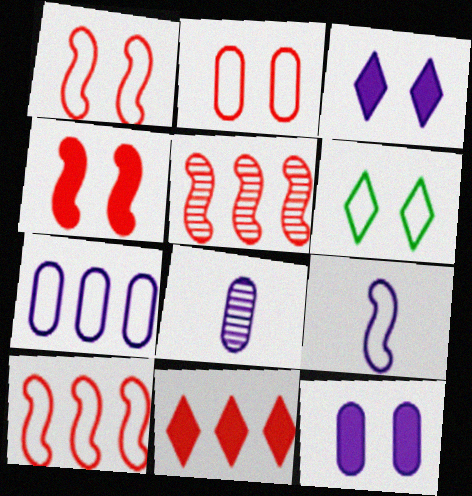[[7, 8, 12]]